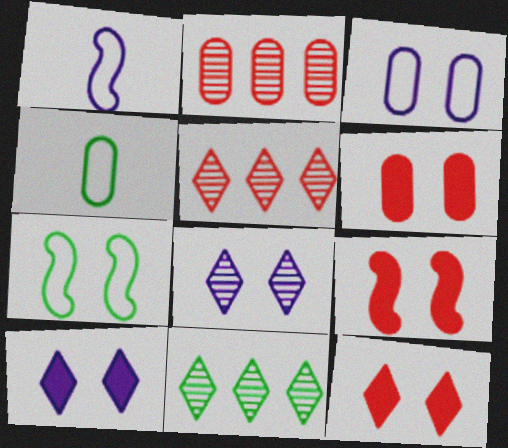[[1, 6, 11], 
[6, 7, 8], 
[6, 9, 12]]